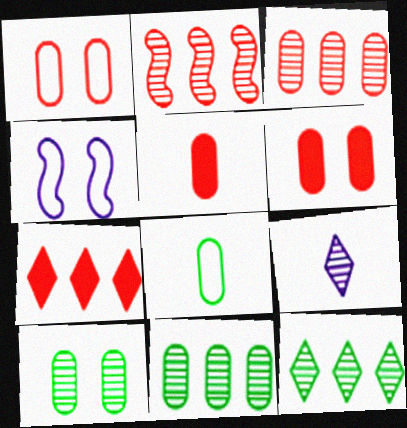[[1, 3, 5], 
[2, 9, 10], 
[4, 5, 12]]